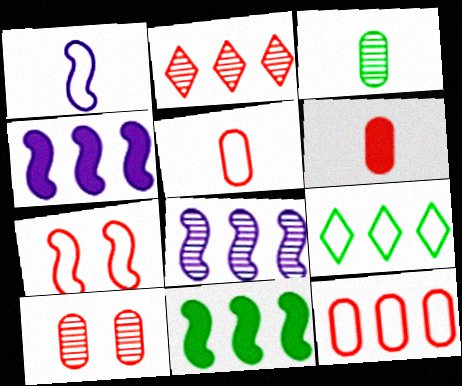[[2, 6, 7], 
[6, 10, 12]]